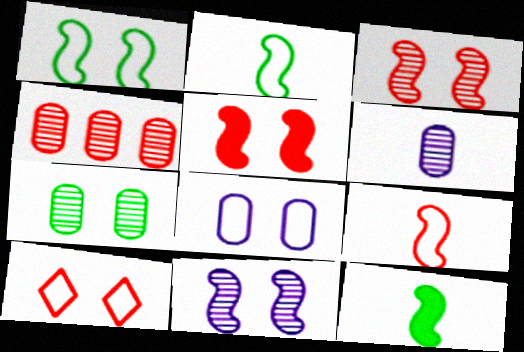[[1, 5, 11], 
[1, 8, 10], 
[4, 6, 7]]